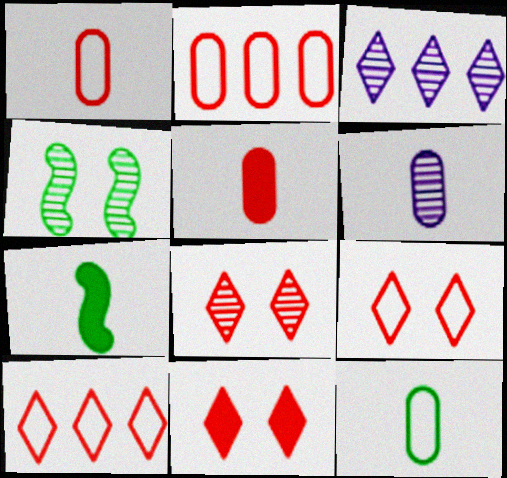[[5, 6, 12], 
[8, 9, 11]]